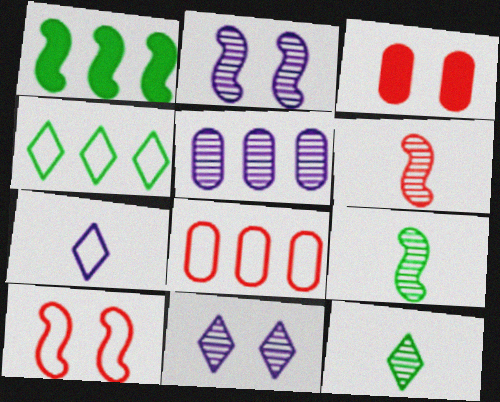[]